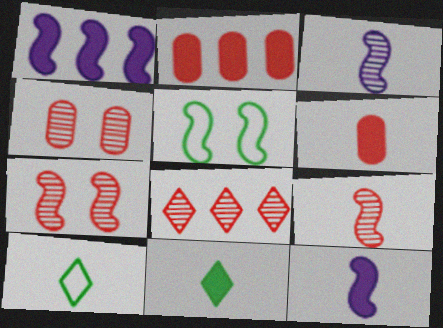[[1, 4, 10], 
[1, 5, 9], 
[3, 6, 10], 
[4, 8, 9], 
[6, 11, 12]]